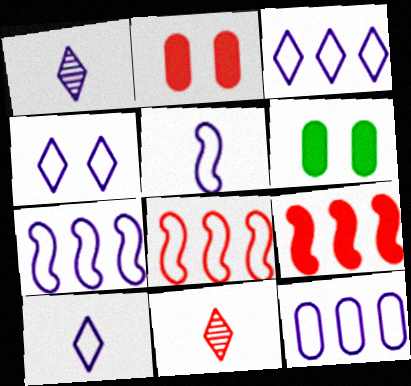[[1, 6, 8], 
[2, 8, 11], 
[3, 4, 10], 
[3, 7, 12], 
[4, 5, 12], 
[6, 7, 11]]